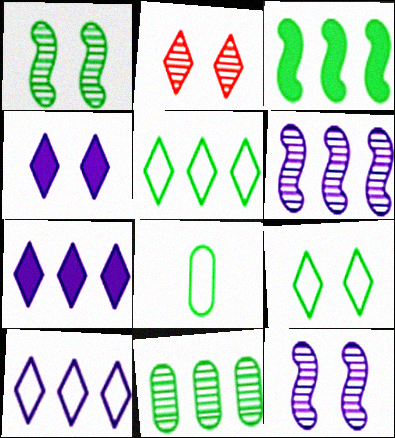[[2, 4, 9], 
[3, 5, 11]]